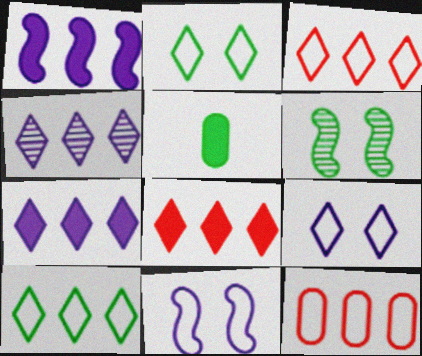[[4, 8, 10], 
[5, 6, 10]]